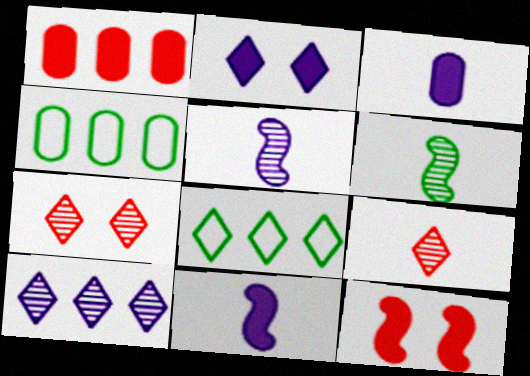[[2, 8, 9], 
[4, 7, 11]]